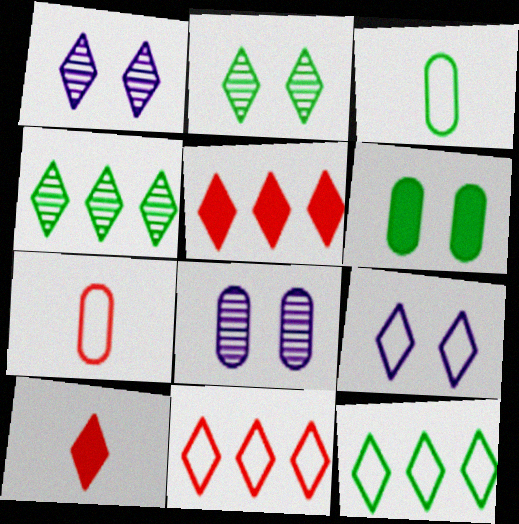[[1, 10, 12], 
[4, 9, 10]]